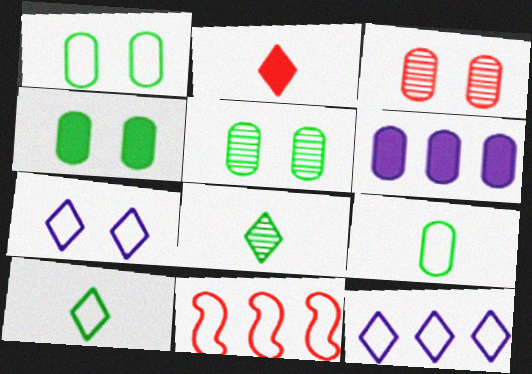[[1, 4, 5], 
[2, 3, 11], 
[3, 6, 9], 
[7, 9, 11]]